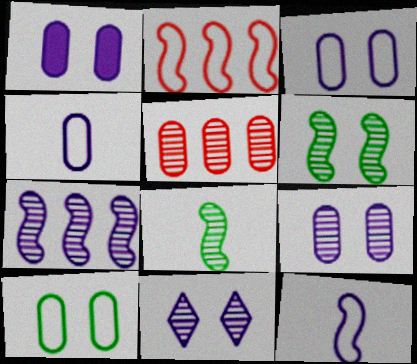[[1, 3, 9], 
[5, 8, 11]]